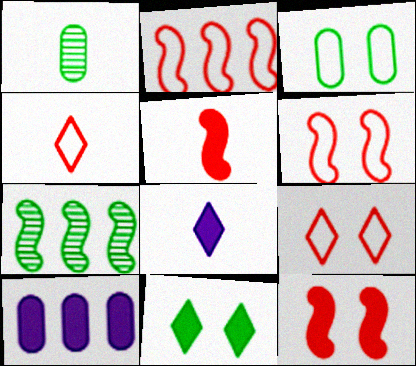[[5, 10, 11]]